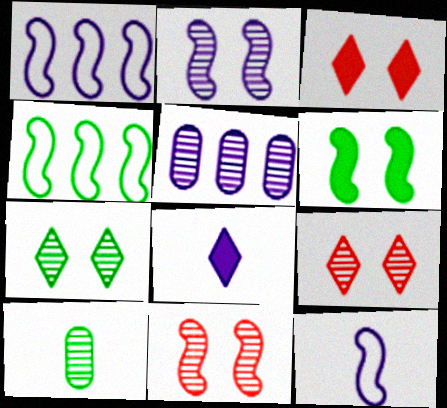[[1, 3, 10]]